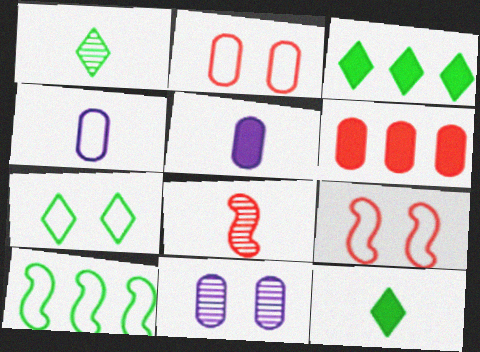[[1, 3, 7], 
[4, 8, 12]]